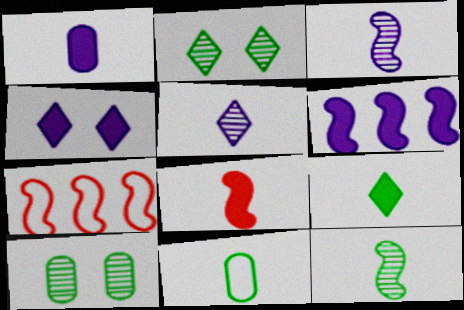[[1, 2, 7], 
[1, 4, 6], 
[1, 8, 9], 
[5, 8, 11], 
[9, 11, 12]]